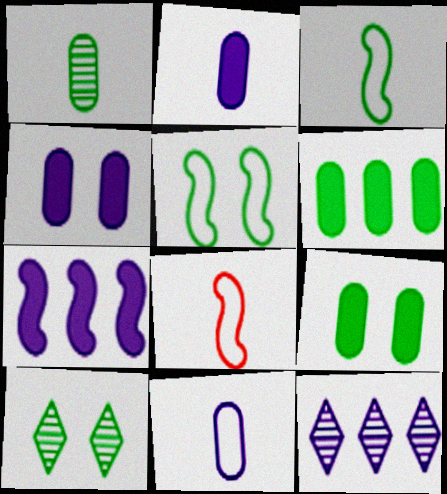[[3, 6, 10], 
[5, 9, 10], 
[8, 9, 12]]